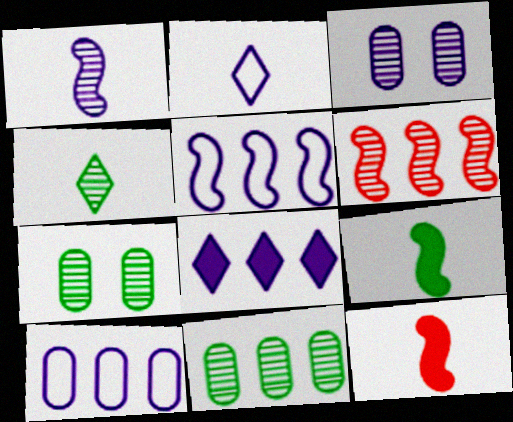[[3, 4, 6]]